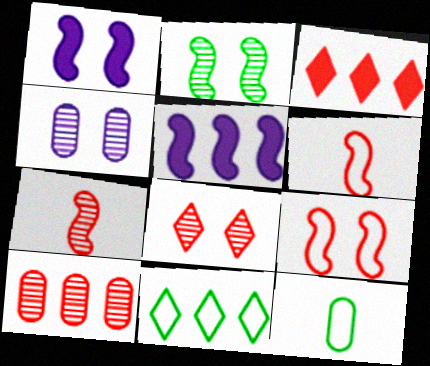[[1, 2, 9], 
[2, 4, 8], 
[2, 5, 6], 
[5, 8, 12], 
[5, 10, 11], 
[7, 8, 10]]